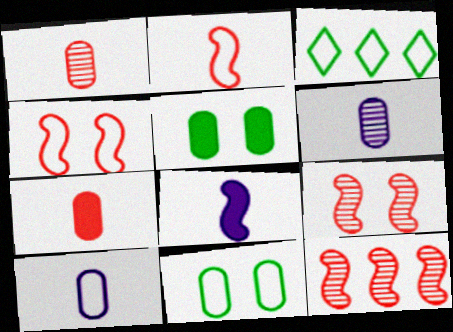[[3, 4, 10]]